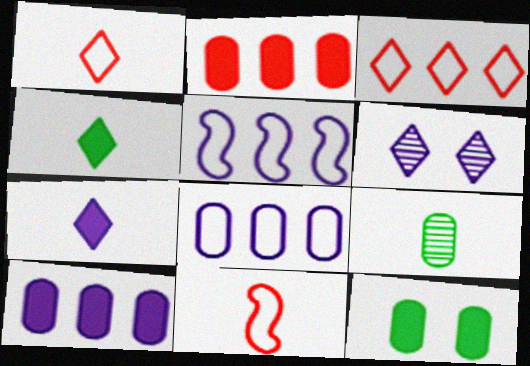[[3, 4, 6], 
[7, 9, 11]]